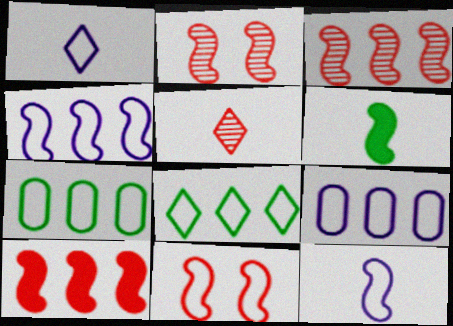[[1, 7, 11], 
[2, 4, 6]]